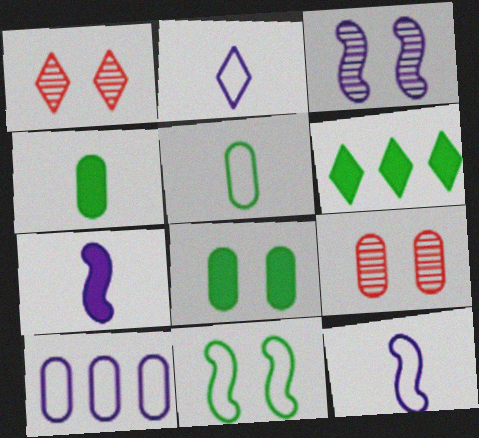[[1, 2, 6], 
[4, 9, 10], 
[6, 9, 12]]